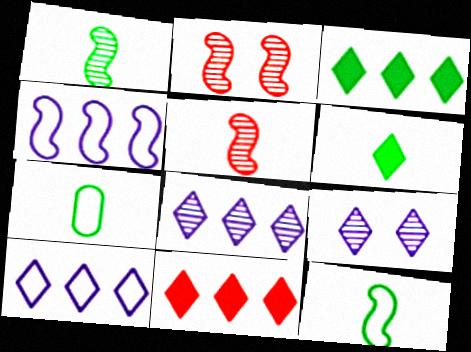[[1, 6, 7]]